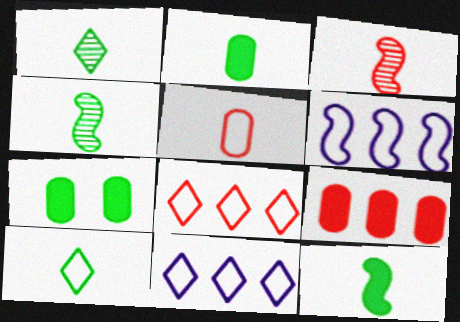[[2, 4, 10], 
[3, 7, 11]]